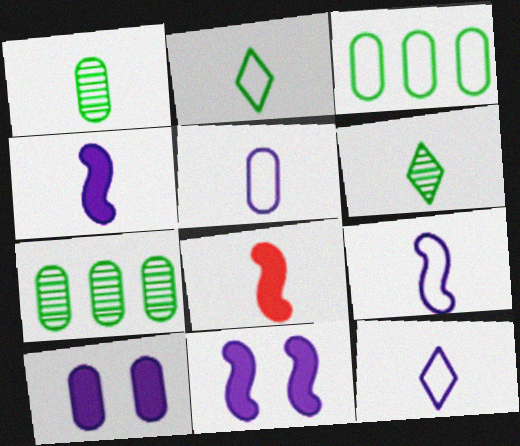[[1, 8, 12], 
[5, 6, 8], 
[5, 9, 12]]